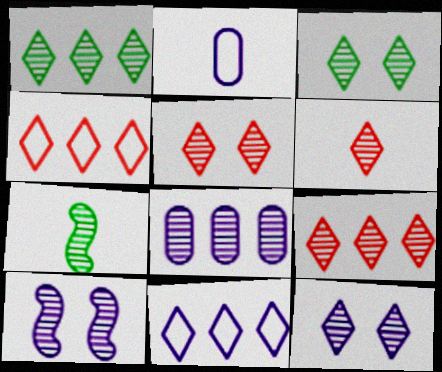[[1, 6, 12], 
[3, 5, 12], 
[5, 6, 9], 
[5, 7, 8]]